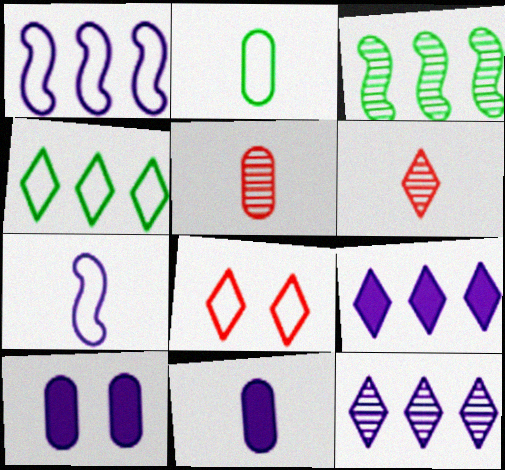[[1, 2, 8], 
[2, 5, 11], 
[3, 8, 11], 
[7, 10, 12]]